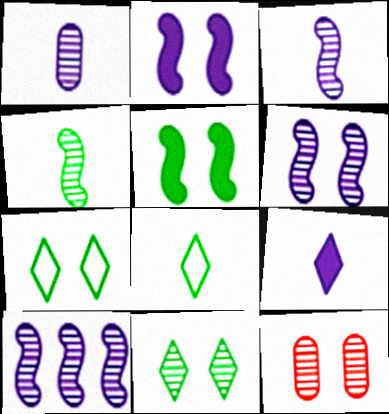[[2, 7, 12], 
[3, 6, 10], 
[6, 11, 12]]